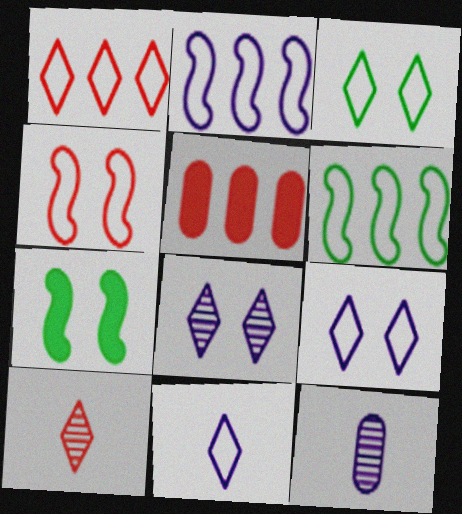[[1, 3, 11], 
[1, 7, 12], 
[4, 5, 10]]